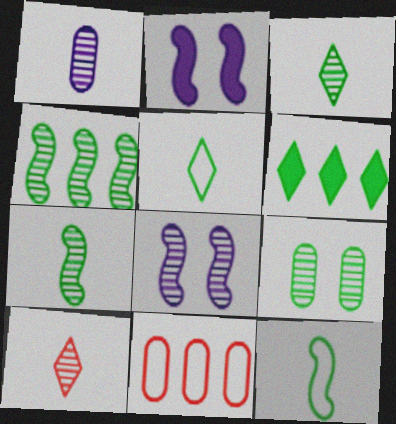[[1, 7, 10], 
[2, 3, 11], 
[3, 4, 9], 
[6, 9, 12]]